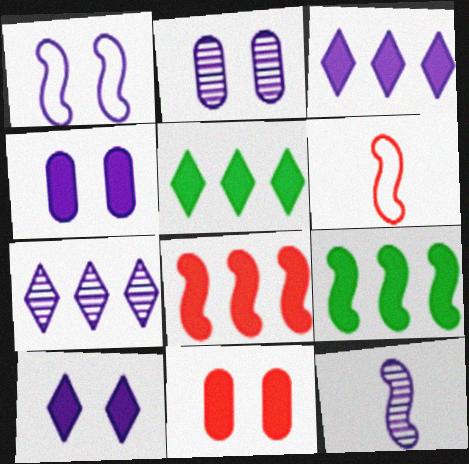[[1, 2, 10], 
[2, 5, 6], 
[2, 7, 12]]